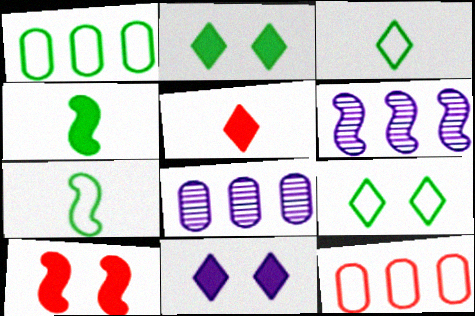[[1, 7, 9], 
[3, 8, 10], 
[6, 7, 10]]